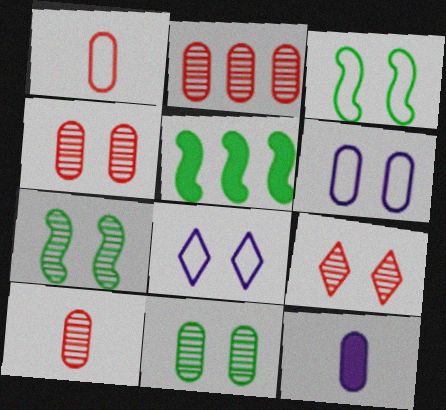[[2, 4, 10], 
[5, 8, 10]]